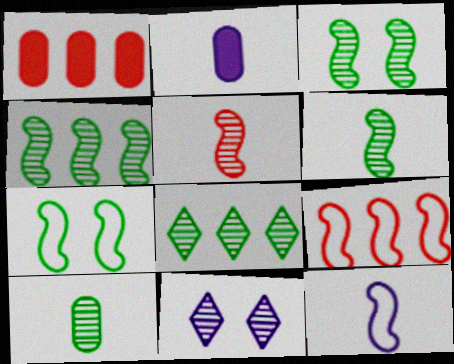[[3, 4, 6], 
[3, 8, 10], 
[7, 9, 12]]